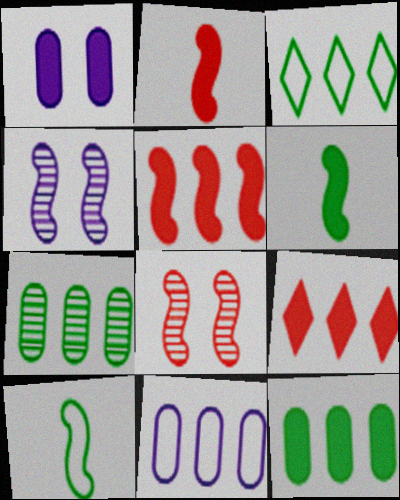[[1, 6, 9], 
[4, 5, 10]]